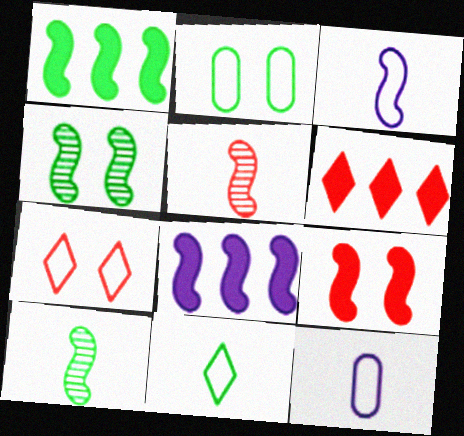[[4, 6, 12]]